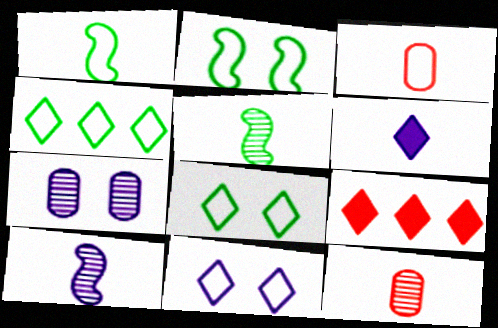[[1, 6, 12], 
[1, 7, 9], 
[3, 5, 6]]